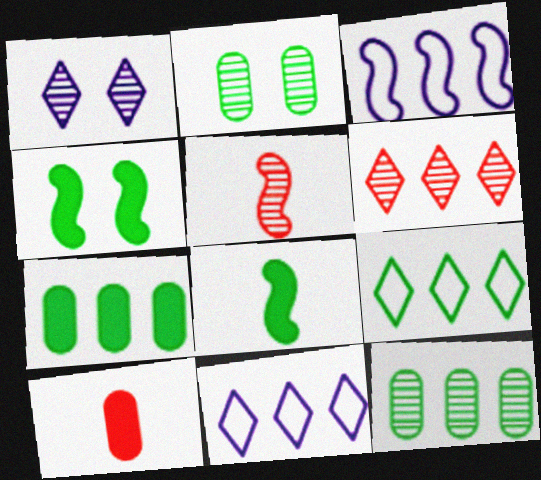[[1, 5, 12], 
[2, 8, 9], 
[3, 4, 5], 
[3, 6, 7]]